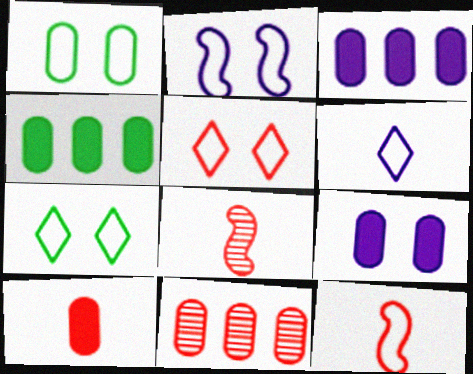[[1, 2, 5], 
[3, 7, 8], 
[4, 9, 10]]